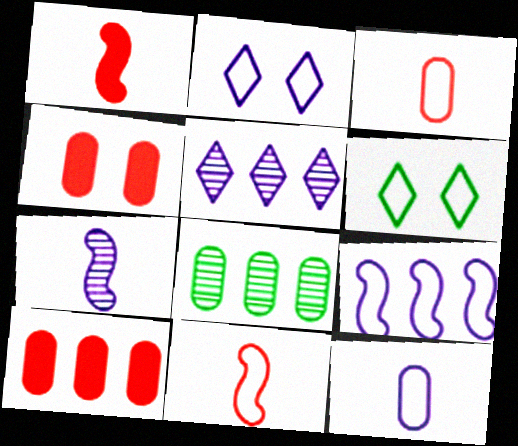[[1, 2, 8], 
[2, 9, 12], 
[3, 6, 9], 
[4, 8, 12], 
[6, 7, 10]]